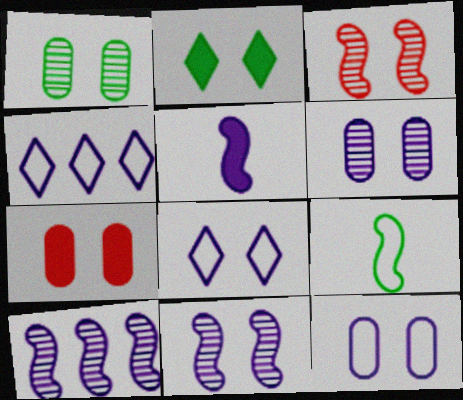[[1, 7, 12], 
[2, 3, 12], 
[4, 5, 6]]